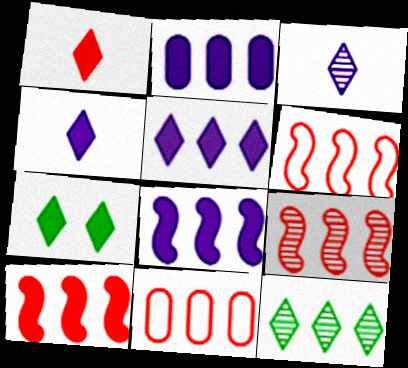[[1, 5, 7], 
[2, 5, 8], 
[2, 6, 12], 
[6, 9, 10], 
[8, 11, 12]]